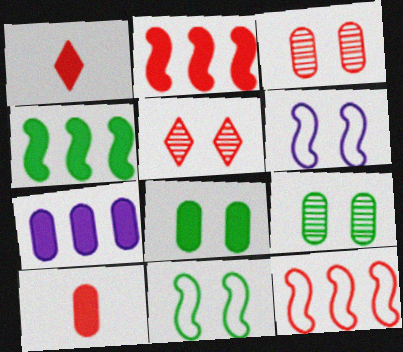[[1, 3, 12], 
[5, 6, 8], 
[5, 10, 12], 
[7, 8, 10]]